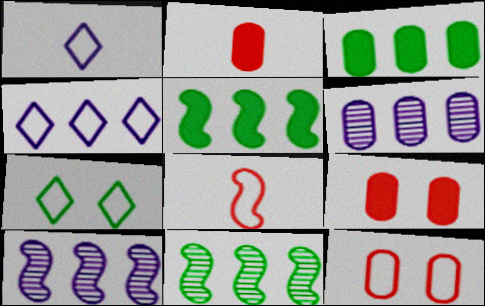[[1, 9, 11], 
[2, 7, 10]]